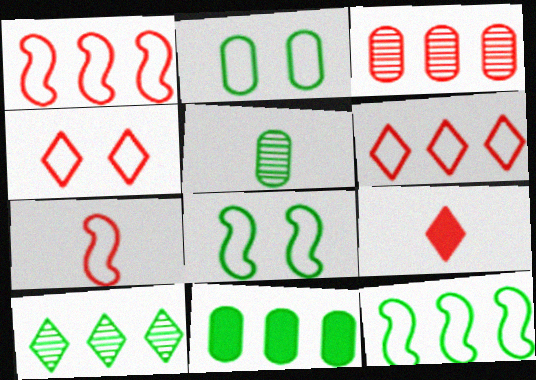[[2, 5, 11], 
[10, 11, 12]]